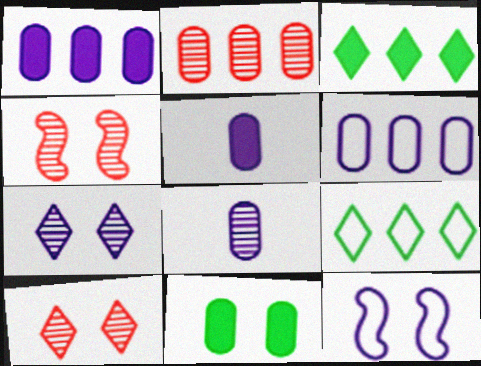[[4, 5, 9], 
[10, 11, 12]]